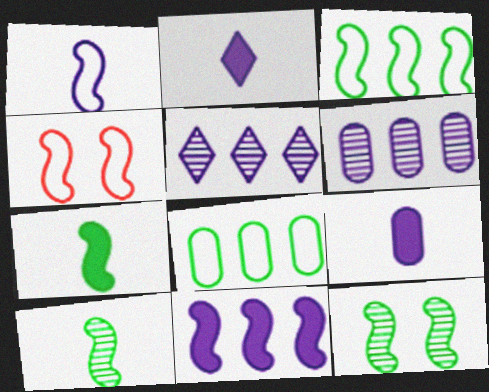[[1, 3, 4], 
[3, 7, 12], 
[4, 10, 11]]